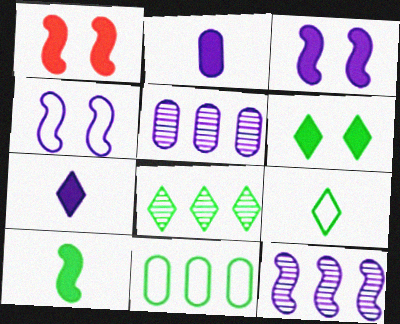[[1, 5, 9], 
[4, 5, 7], 
[6, 8, 9]]